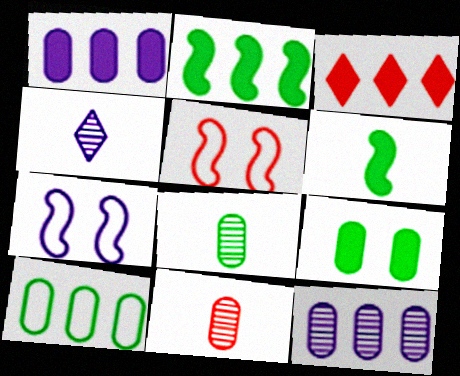[[1, 2, 3], 
[1, 4, 7], 
[3, 5, 11], 
[3, 7, 8], 
[8, 9, 10]]